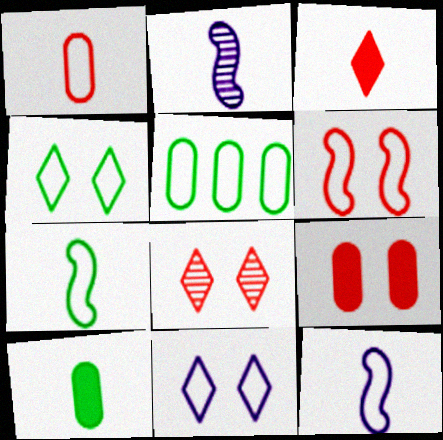[[4, 5, 7], 
[6, 8, 9]]